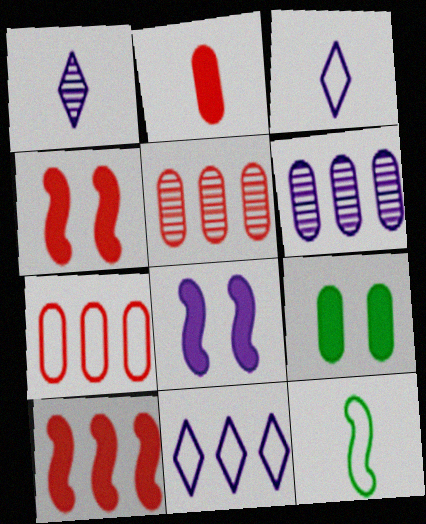[[1, 2, 12], 
[3, 6, 8]]